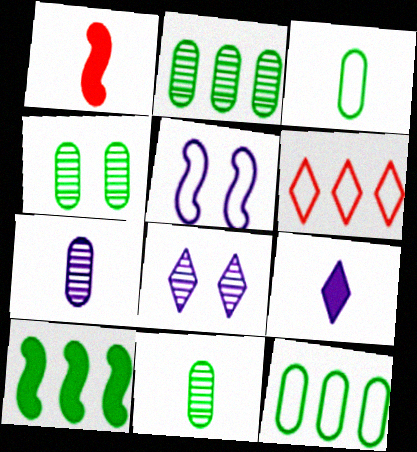[[1, 8, 12], 
[2, 4, 11], 
[3, 5, 6]]